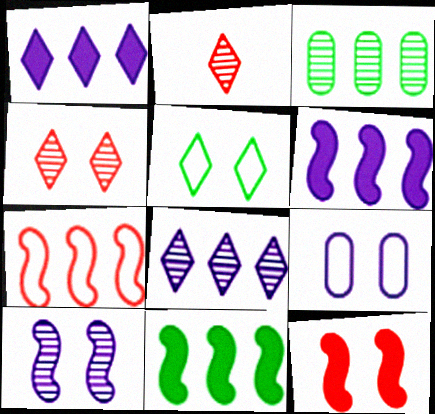[[1, 2, 5], 
[1, 3, 7], 
[2, 3, 10], 
[2, 9, 11]]